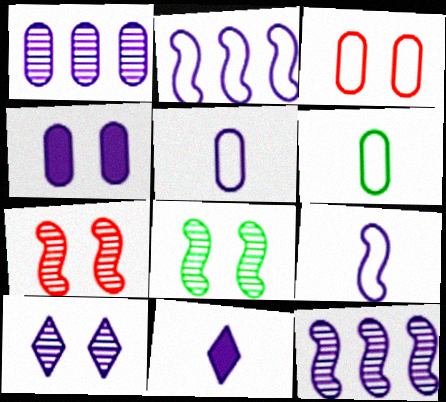[[1, 4, 5]]